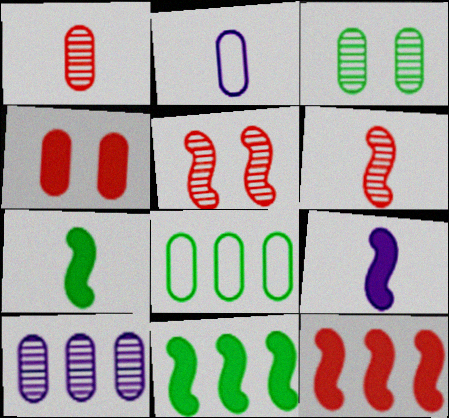[[1, 3, 10]]